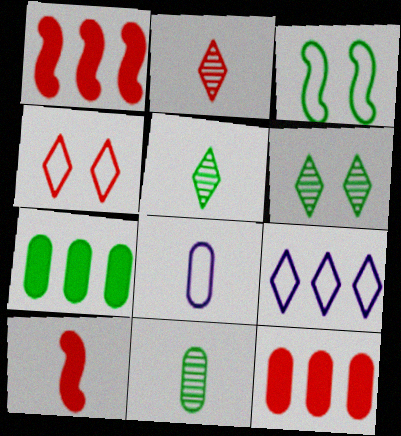[[1, 6, 8], 
[3, 5, 7], 
[5, 8, 10]]